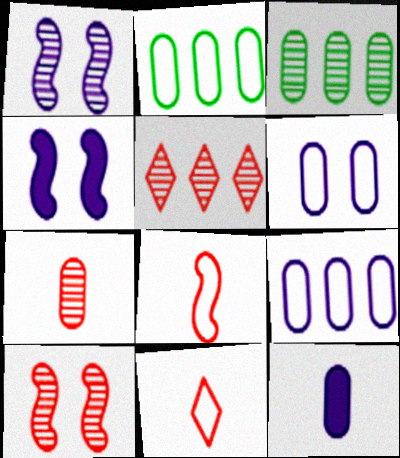[[3, 4, 11], 
[5, 7, 10]]